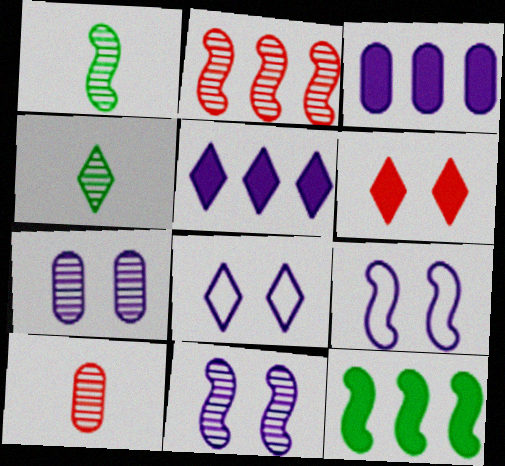[[1, 2, 11], 
[2, 4, 7], 
[8, 10, 12]]